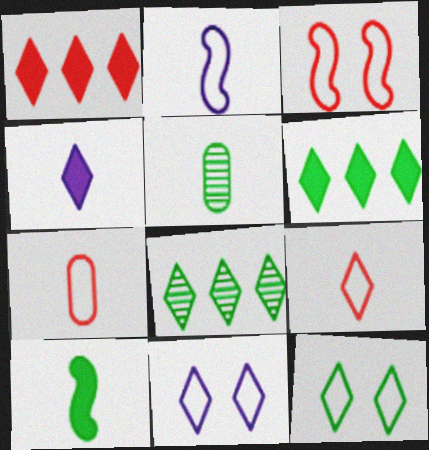[]